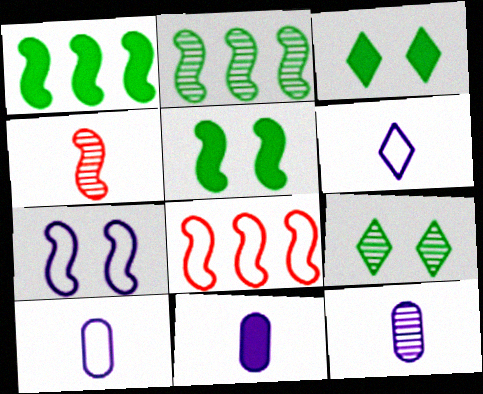[[1, 4, 7], 
[3, 8, 12], 
[8, 9, 11], 
[10, 11, 12]]